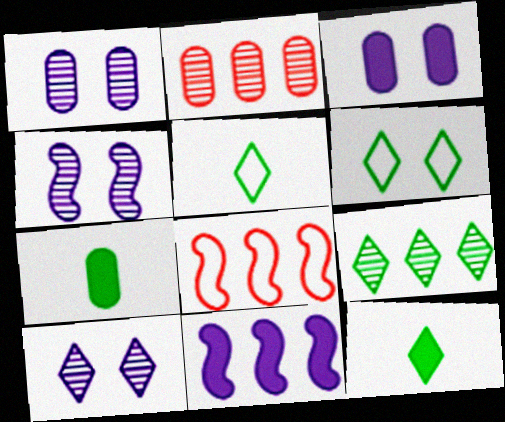[[1, 4, 10], 
[1, 8, 12], 
[6, 9, 12], 
[7, 8, 10]]